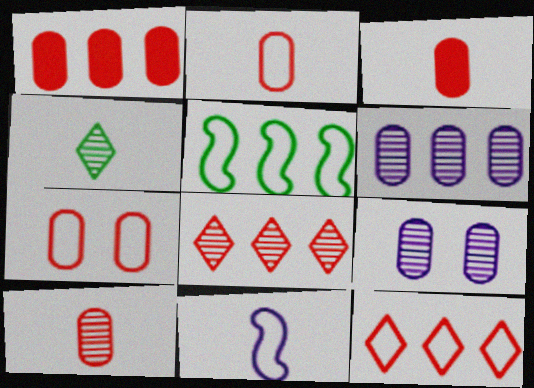[[1, 7, 10], 
[2, 3, 10], 
[3, 4, 11]]